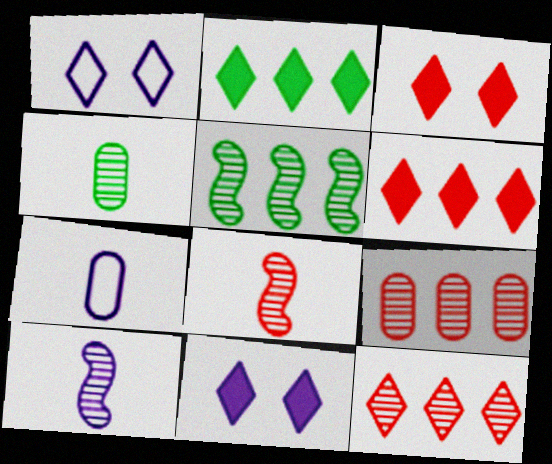[[3, 5, 7]]